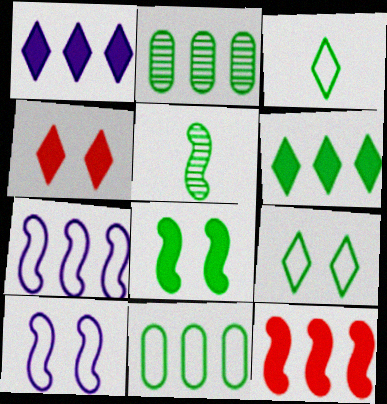[[2, 3, 8], 
[5, 10, 12]]